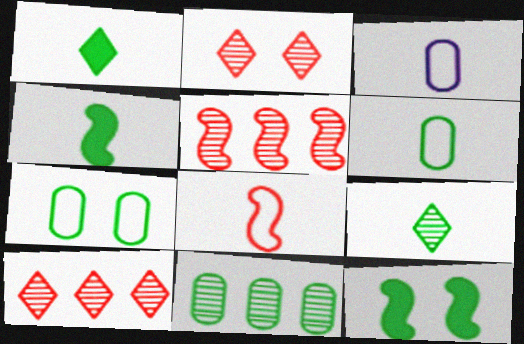[[3, 10, 12], 
[4, 6, 9]]